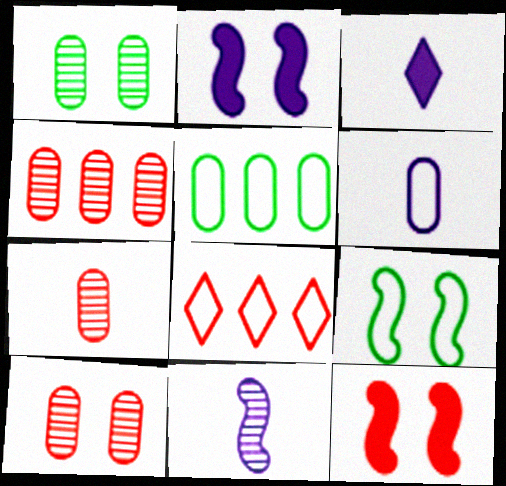[[3, 4, 9], 
[3, 6, 11], 
[4, 7, 10], 
[6, 8, 9], 
[7, 8, 12]]